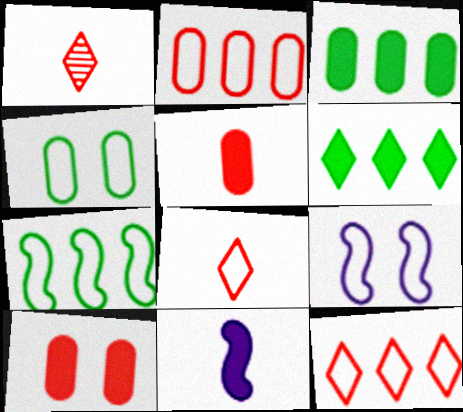[[1, 3, 9], 
[6, 10, 11]]